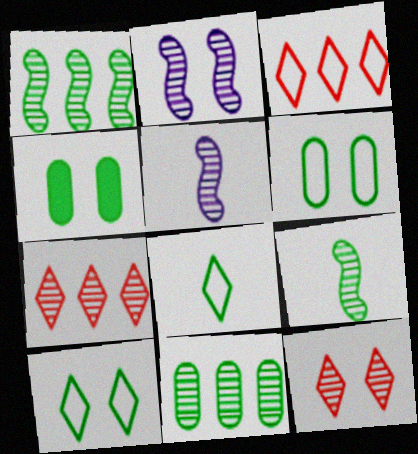[[1, 4, 8], 
[3, 4, 5], 
[5, 11, 12]]